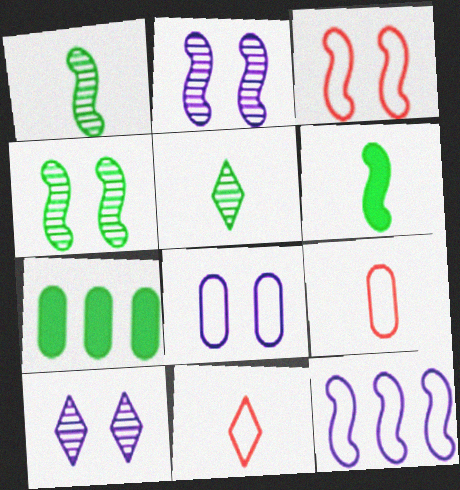[[2, 7, 11]]